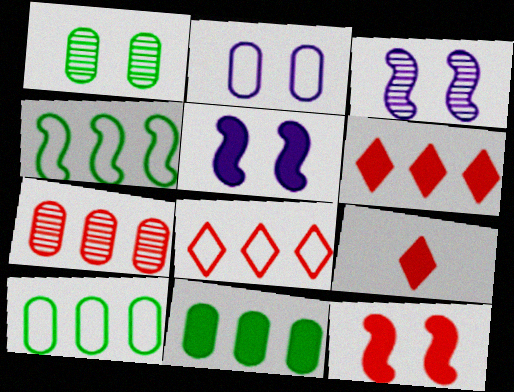[[3, 9, 10], 
[5, 9, 11]]